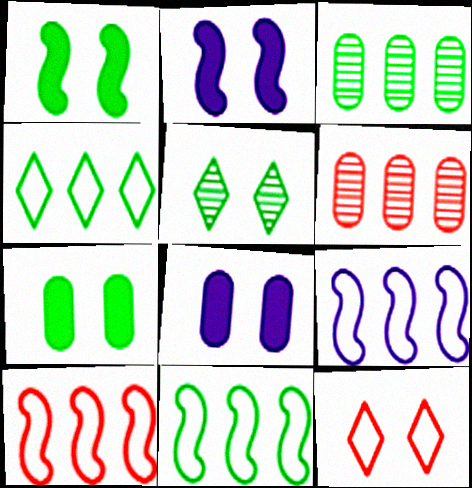[[9, 10, 11]]